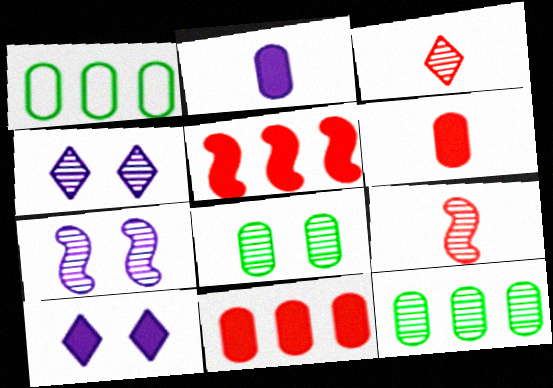[[1, 9, 10], 
[3, 7, 12], 
[4, 9, 12]]